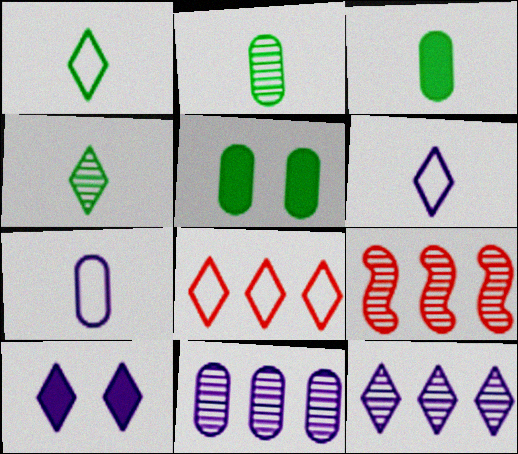[[4, 8, 10], 
[5, 6, 9], 
[6, 10, 12]]